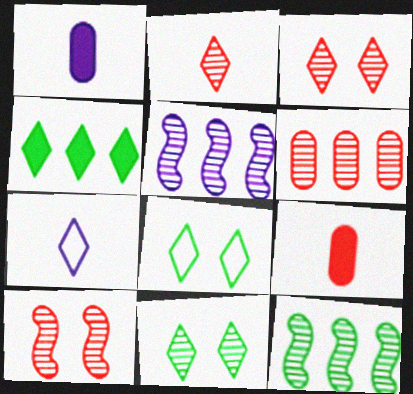[[2, 6, 10], 
[3, 4, 7], 
[5, 8, 9]]